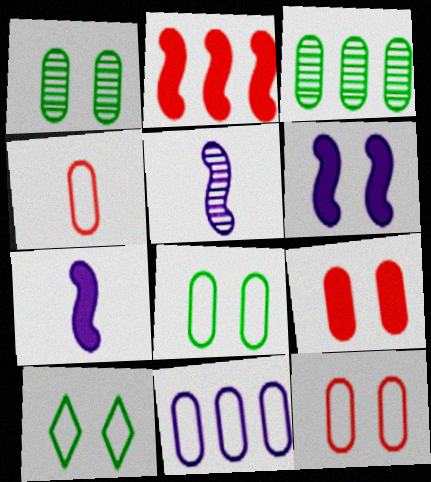[[4, 8, 11]]